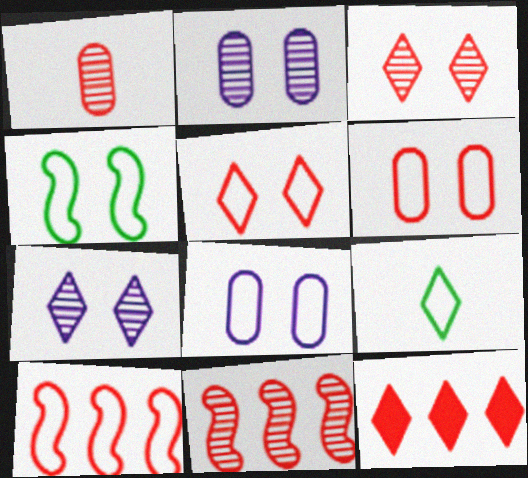[[1, 3, 11], 
[4, 5, 8], 
[7, 9, 12], 
[8, 9, 10]]